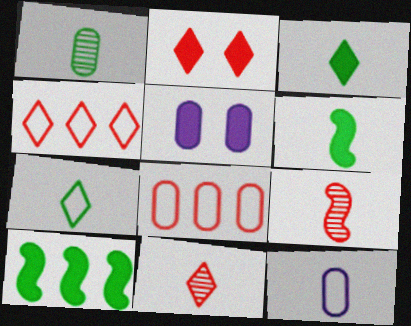[[1, 5, 8], 
[1, 6, 7], 
[2, 4, 11], 
[2, 8, 9], 
[3, 9, 12], 
[6, 11, 12]]